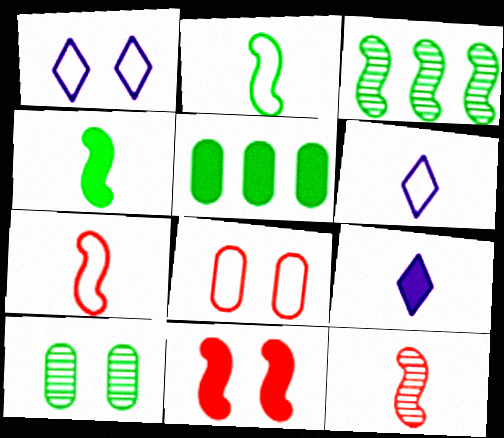[[1, 5, 12], 
[1, 10, 11], 
[3, 8, 9], 
[5, 9, 11]]